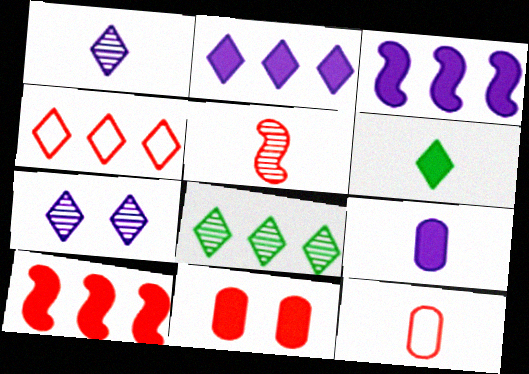[[2, 4, 8], 
[3, 6, 11], 
[4, 5, 11], 
[4, 6, 7]]